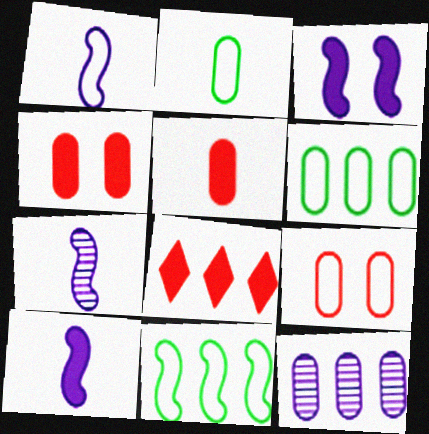[[1, 7, 10], 
[2, 4, 12], 
[8, 11, 12]]